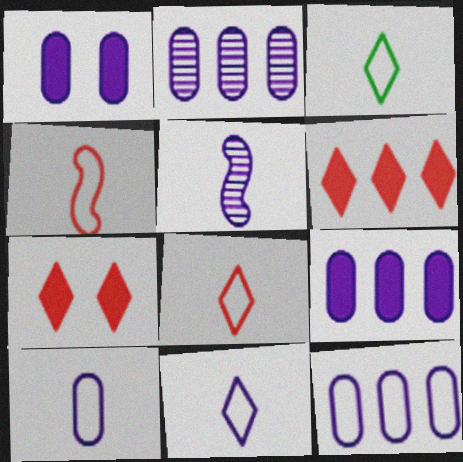[[1, 2, 10], 
[2, 9, 12], 
[3, 4, 10], 
[3, 8, 11]]